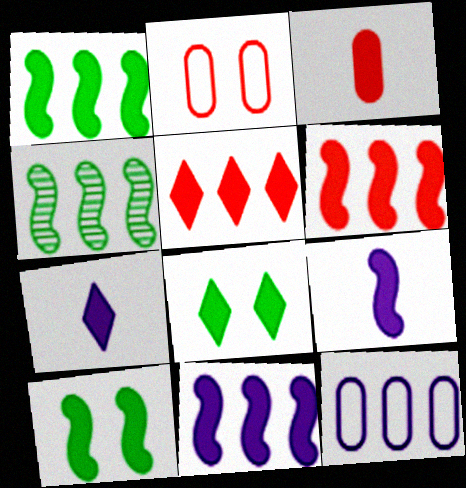[[1, 6, 11], 
[2, 4, 7], 
[3, 8, 11], 
[4, 5, 12], 
[5, 7, 8], 
[6, 9, 10]]